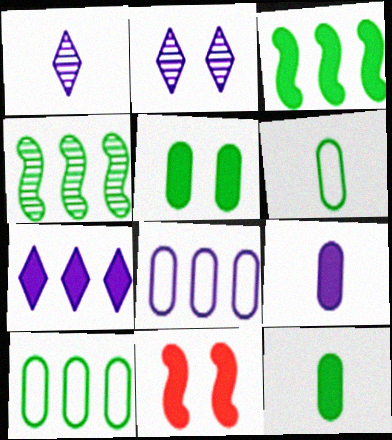[[1, 10, 11], 
[7, 11, 12]]